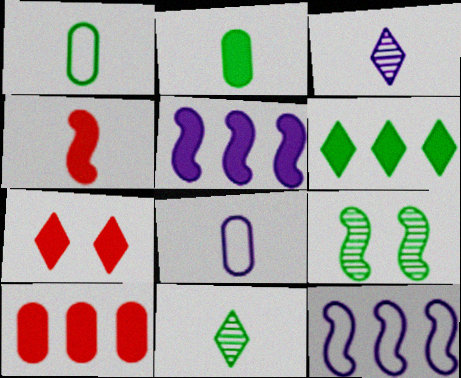[[1, 3, 4], 
[1, 6, 9], 
[2, 5, 7], 
[4, 7, 10], 
[4, 8, 11], 
[4, 9, 12], 
[5, 6, 10]]